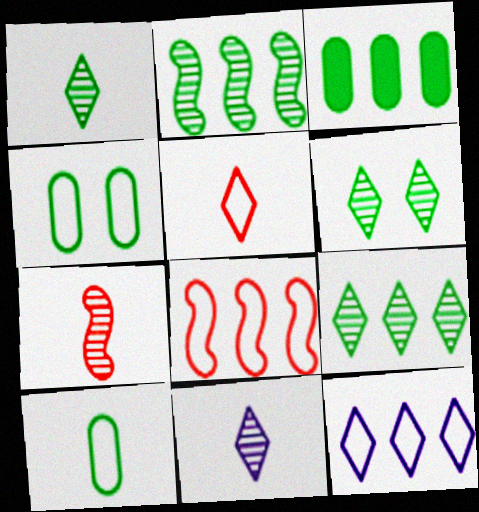[[1, 6, 9]]